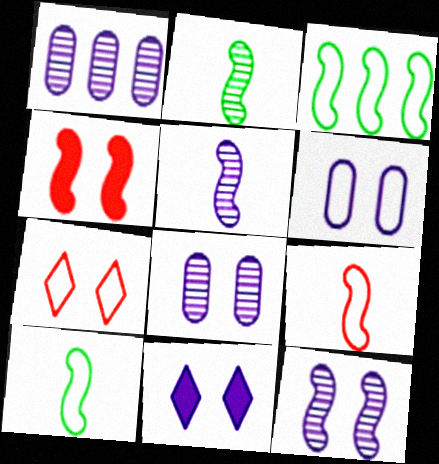[[3, 4, 5], 
[6, 11, 12]]